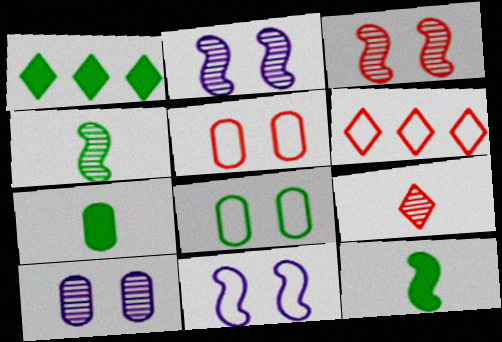[[1, 4, 8], 
[2, 6, 7], 
[6, 10, 12]]